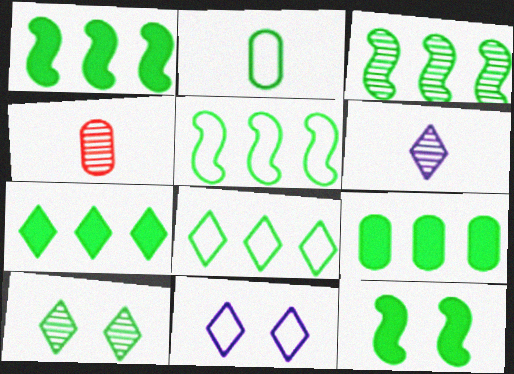[[1, 2, 10], 
[1, 3, 5], 
[1, 4, 11], 
[1, 7, 9], 
[3, 8, 9]]